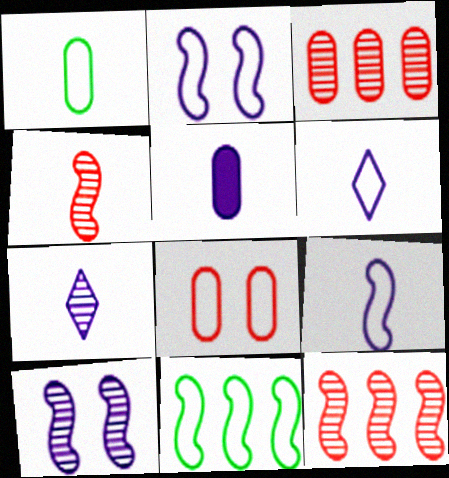[[5, 7, 9], 
[6, 8, 11]]